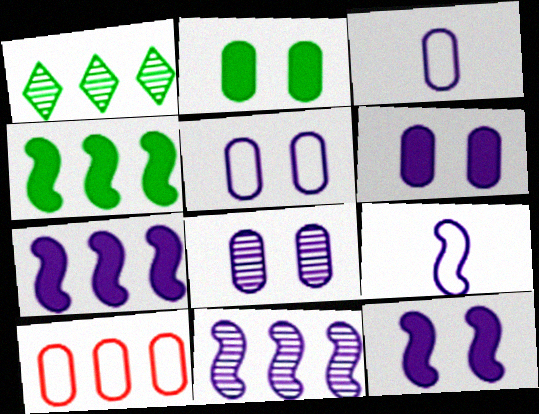[[1, 7, 10], 
[5, 6, 8], 
[9, 11, 12]]